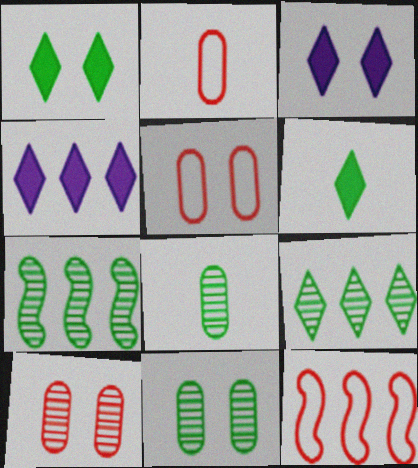[[2, 3, 7], 
[3, 8, 12]]